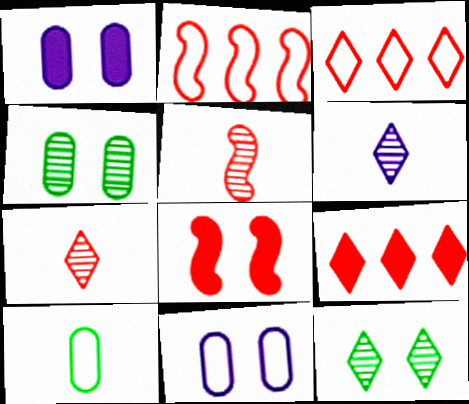[[2, 5, 8], 
[8, 11, 12]]